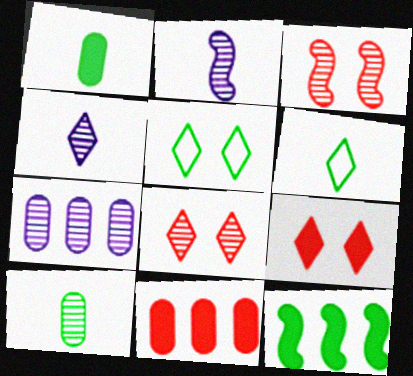[[2, 5, 11], 
[5, 10, 12]]